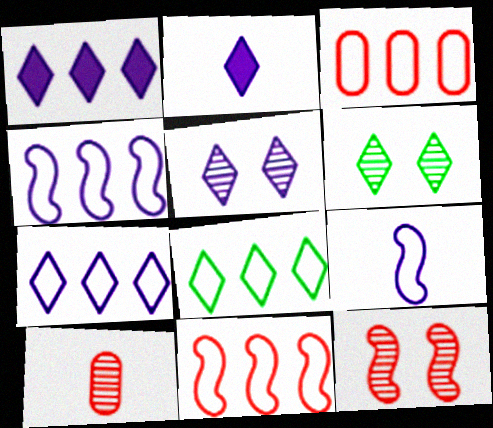[[2, 5, 7], 
[3, 4, 8]]